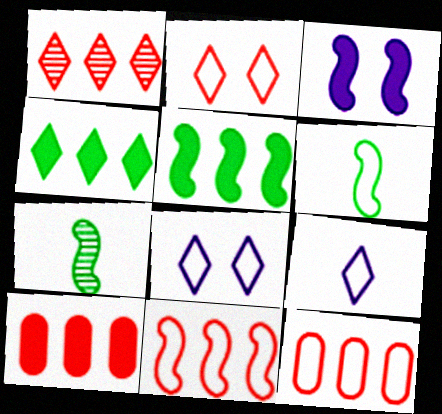[[1, 10, 11], 
[3, 7, 11], 
[6, 8, 12], 
[7, 8, 10]]